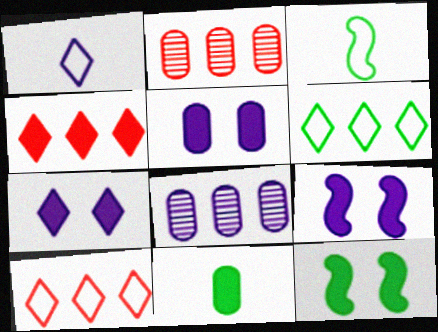[[1, 2, 12], 
[1, 8, 9], 
[2, 3, 7], 
[4, 9, 11], 
[5, 7, 9]]